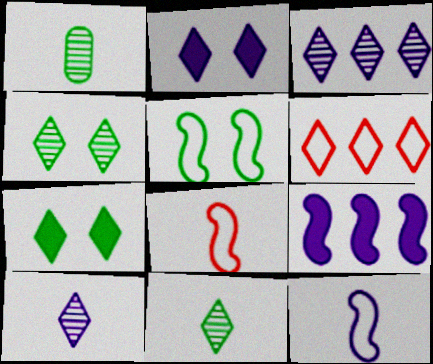[[2, 6, 11], 
[6, 7, 10]]